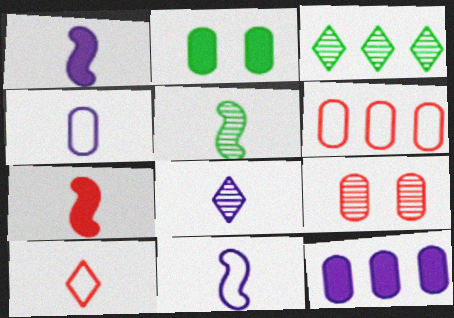[[1, 4, 8], 
[5, 7, 11]]